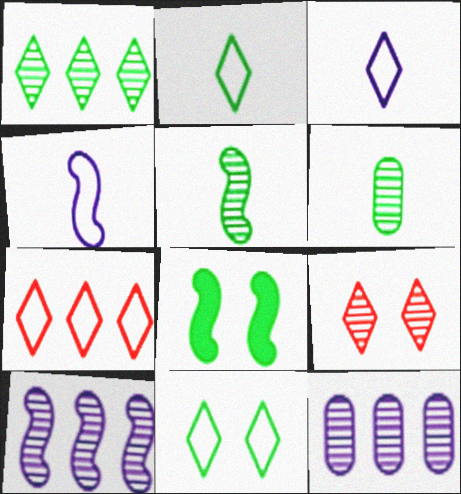[[3, 7, 11], 
[5, 9, 12], 
[6, 9, 10]]